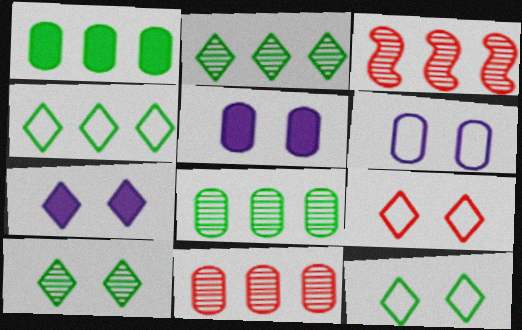[[7, 9, 10]]